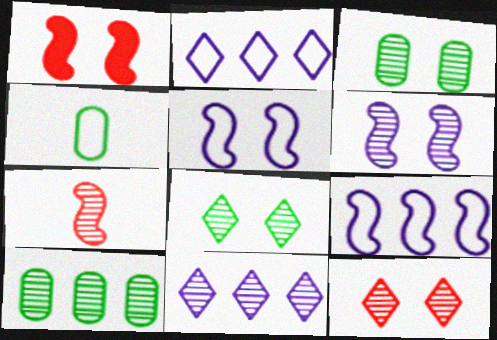[[1, 4, 11], 
[3, 6, 12], 
[3, 7, 11]]